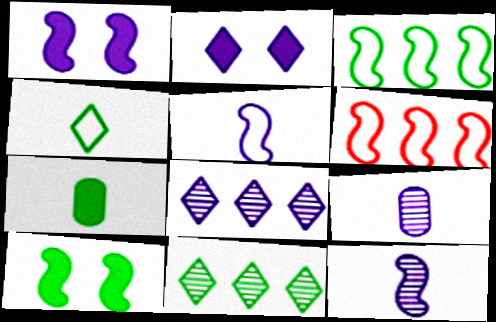[[6, 10, 12]]